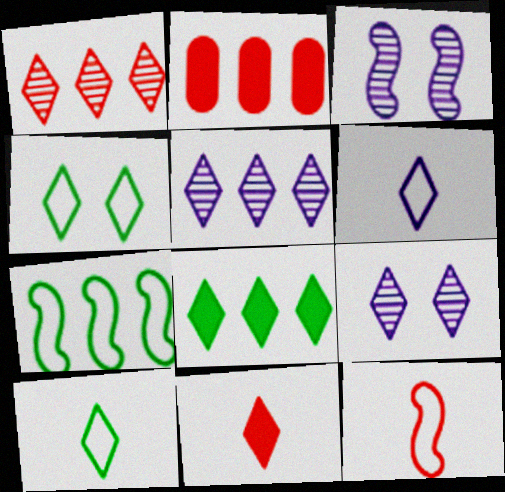[[2, 3, 10], 
[2, 5, 7], 
[4, 5, 11]]